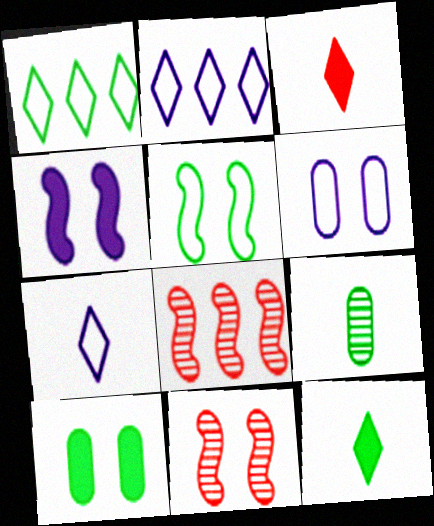[[4, 5, 11], 
[6, 8, 12], 
[7, 8, 10]]